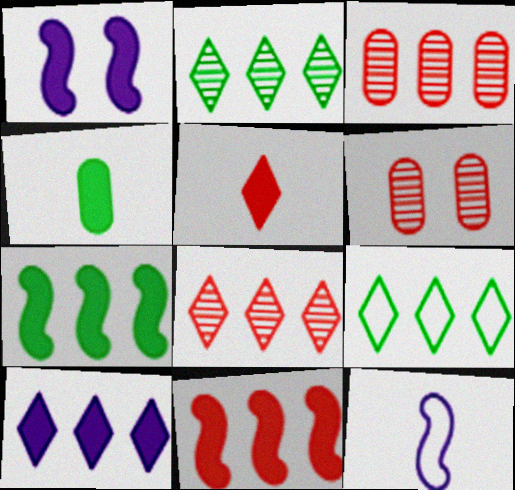[[8, 9, 10]]